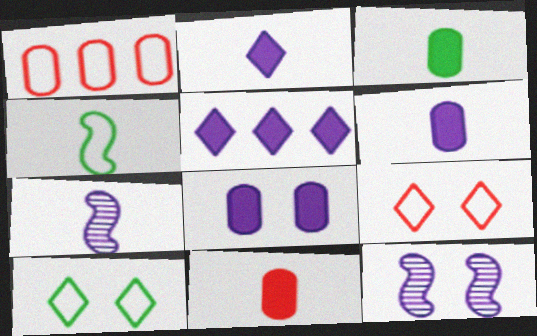[[3, 6, 11]]